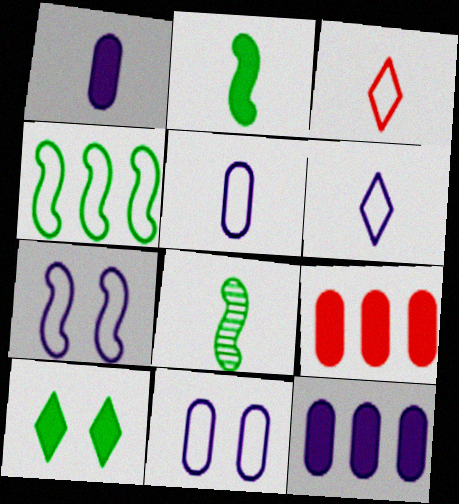[[1, 3, 8], 
[3, 4, 11]]